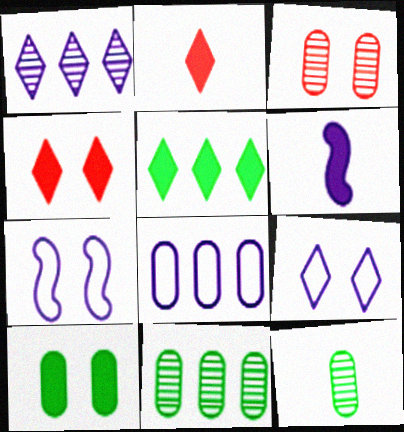[[2, 7, 11]]